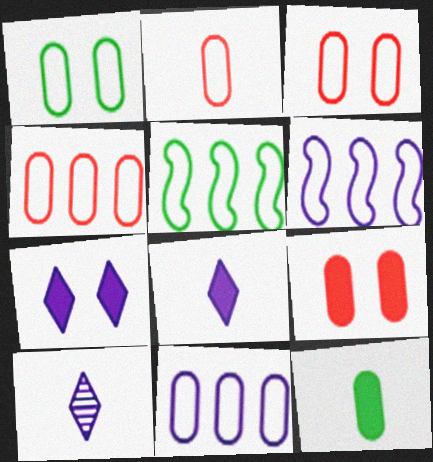[[1, 2, 11], 
[2, 3, 4], 
[5, 9, 10]]